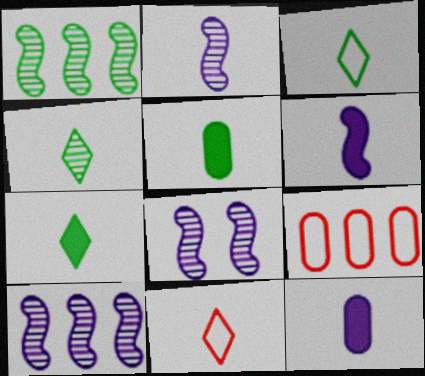[[2, 5, 11], 
[2, 8, 10], 
[3, 4, 7], 
[7, 8, 9]]